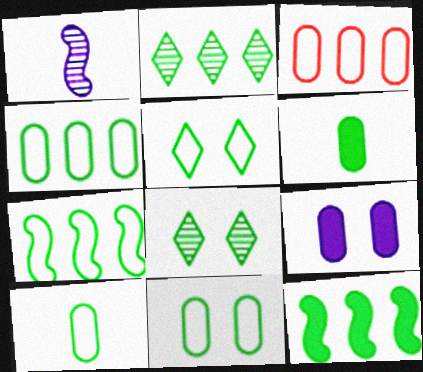[[2, 4, 12], 
[4, 10, 11], 
[5, 7, 10], 
[6, 7, 8], 
[8, 10, 12]]